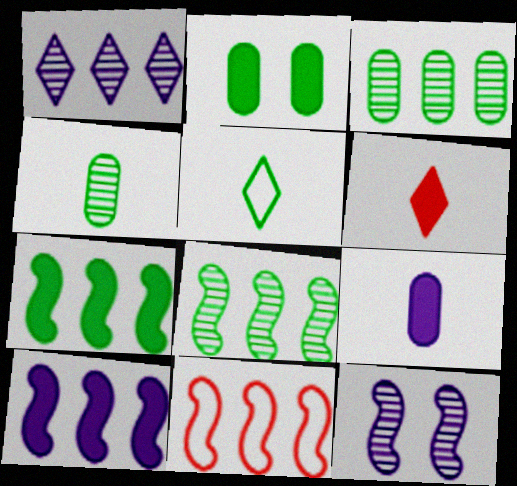[[2, 5, 8], 
[2, 6, 10], 
[8, 10, 11]]